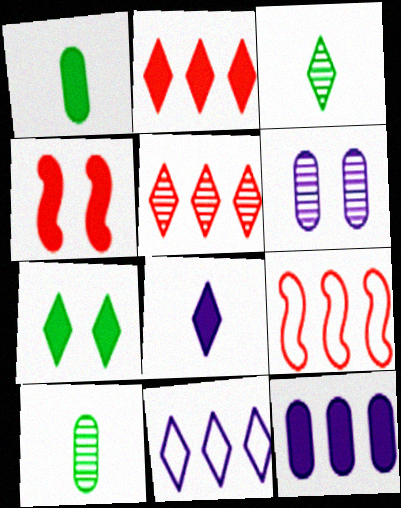[[2, 7, 8], 
[4, 10, 11]]